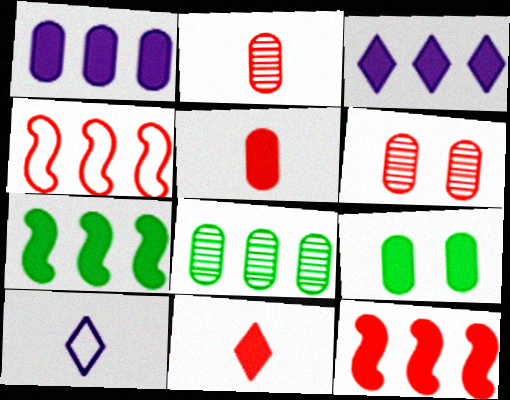[[1, 5, 9], 
[3, 4, 8], 
[4, 6, 11], 
[6, 7, 10]]